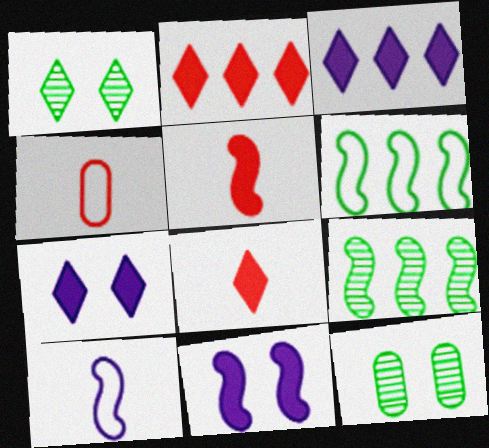[[2, 10, 12], 
[4, 7, 9]]